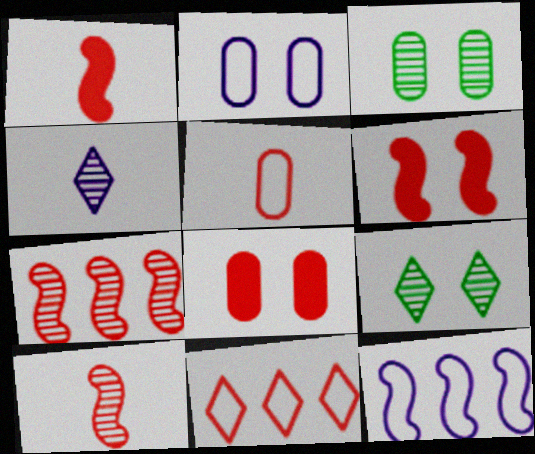[[2, 3, 8], 
[2, 6, 9], 
[3, 4, 7], 
[8, 10, 11]]